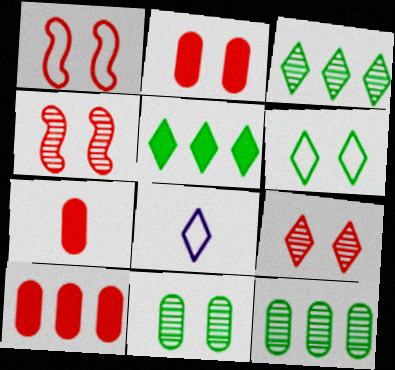[[1, 2, 9], 
[2, 7, 10], 
[5, 8, 9]]